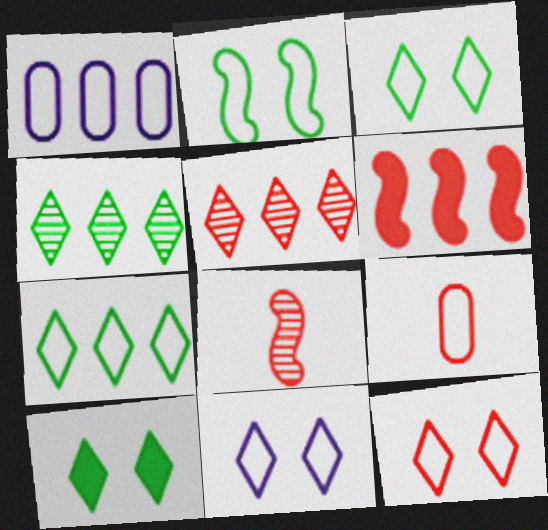[[1, 4, 6], 
[1, 8, 10], 
[3, 11, 12]]